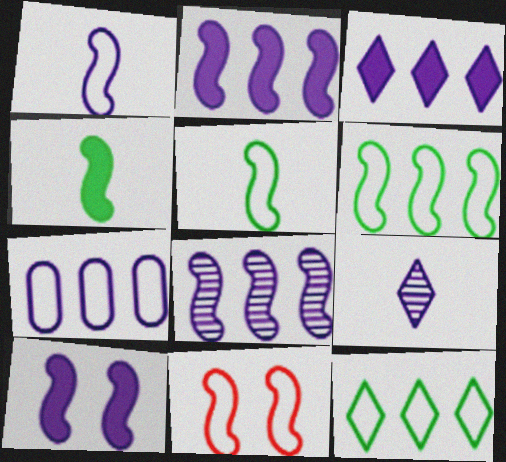[[1, 6, 11], 
[1, 8, 10], 
[3, 7, 8], 
[4, 8, 11], 
[7, 9, 10]]